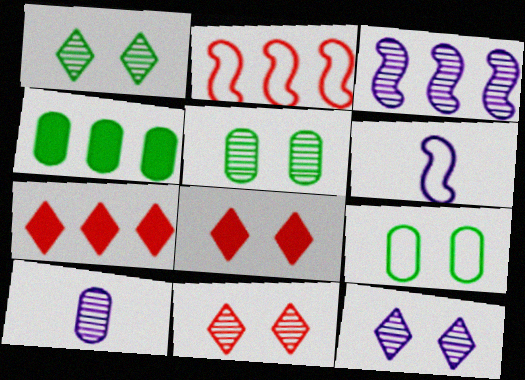[[1, 11, 12], 
[3, 10, 12], 
[4, 6, 11], 
[5, 6, 7]]